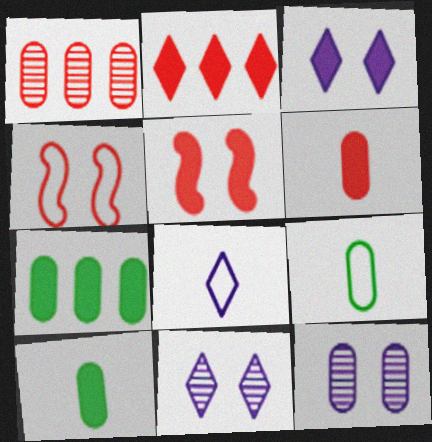[[2, 5, 6]]